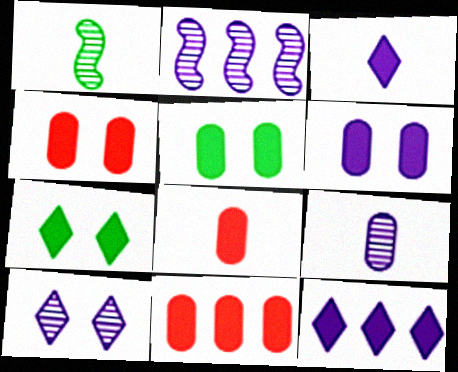[[2, 9, 10], 
[4, 5, 6], 
[4, 8, 11]]